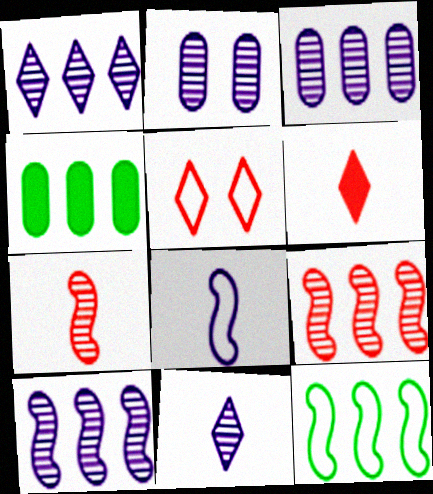[[1, 3, 10], 
[2, 6, 12], 
[2, 10, 11]]